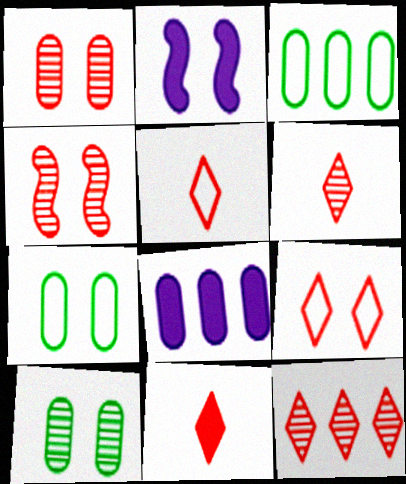[[2, 3, 6], 
[2, 9, 10], 
[5, 6, 11], 
[9, 11, 12]]